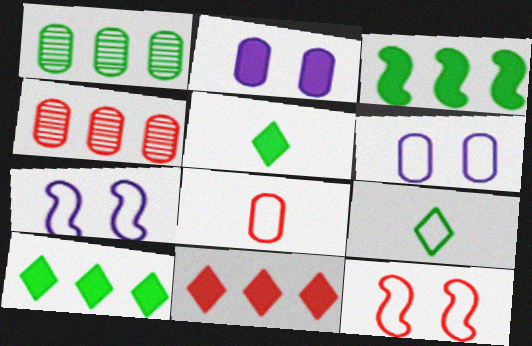[[1, 2, 8], 
[4, 5, 7]]